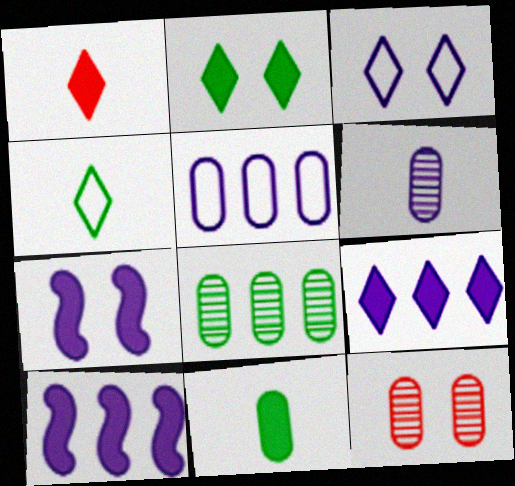[[1, 2, 9], 
[3, 6, 10], 
[4, 10, 12], 
[5, 11, 12], 
[6, 8, 12]]